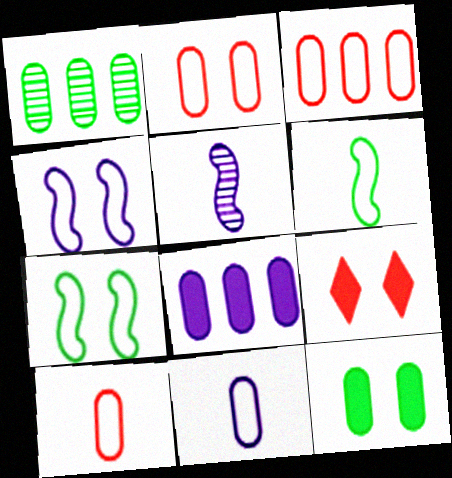[[1, 3, 8], 
[2, 3, 10]]